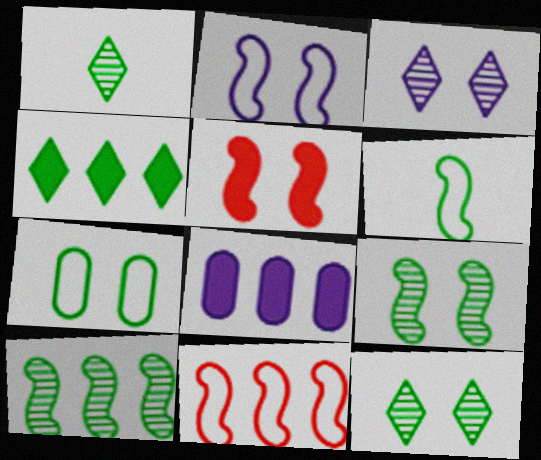[[2, 5, 9], 
[2, 6, 11], 
[3, 5, 7]]